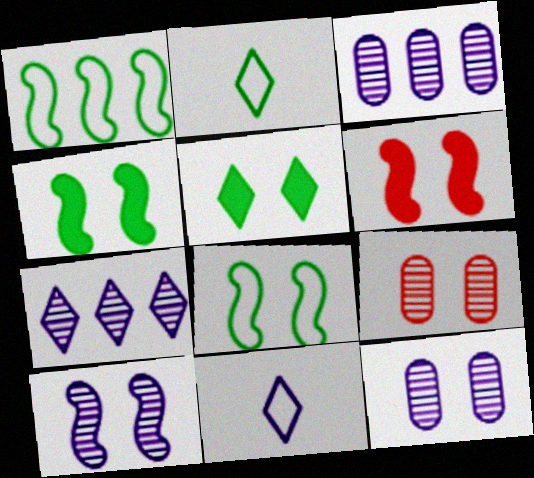[[2, 3, 6], 
[6, 8, 10]]